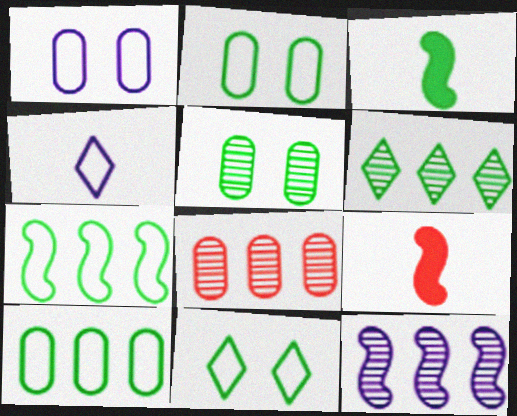[[1, 6, 9], 
[2, 3, 6], 
[6, 8, 12]]